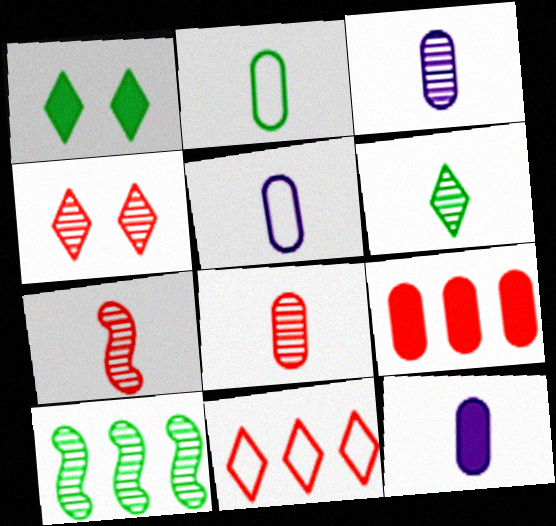[[1, 2, 10], 
[2, 8, 12], 
[3, 4, 10], 
[3, 5, 12], 
[3, 6, 7]]